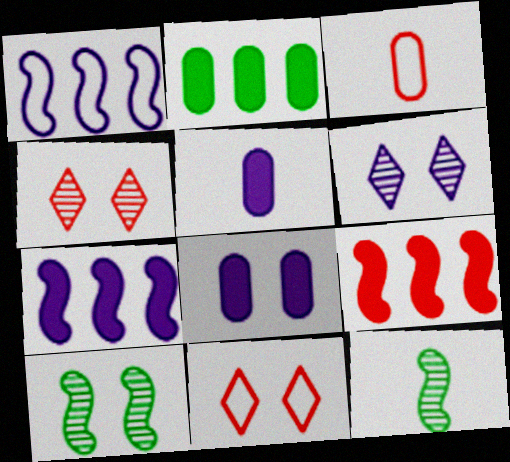[[1, 5, 6], 
[3, 4, 9], 
[8, 10, 11]]